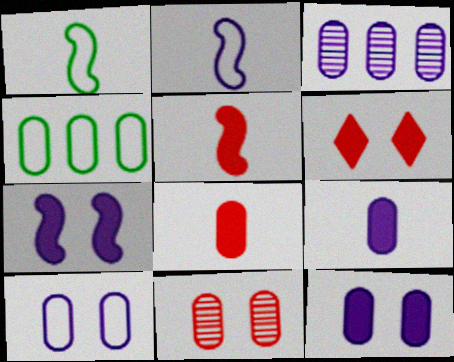[[1, 3, 6], 
[3, 9, 10], 
[4, 9, 11]]